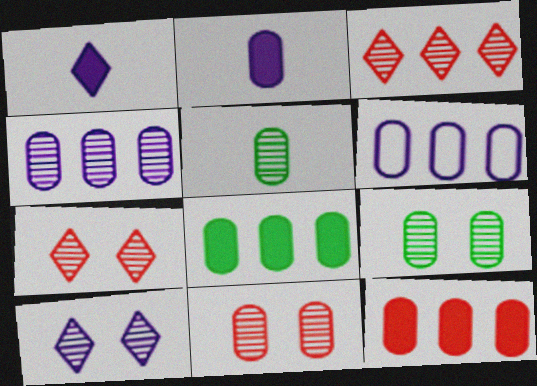[[4, 5, 11]]